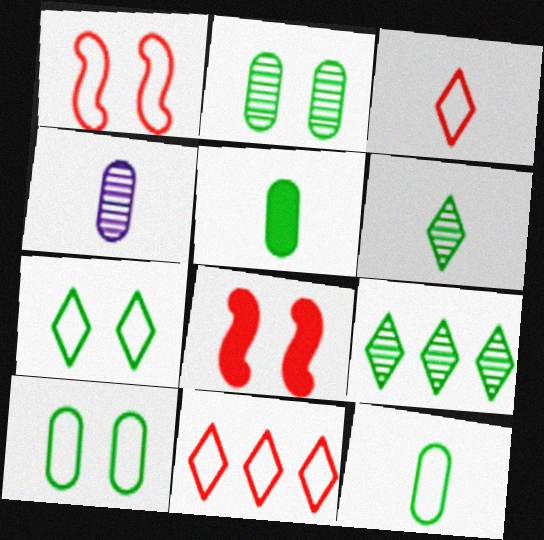[]